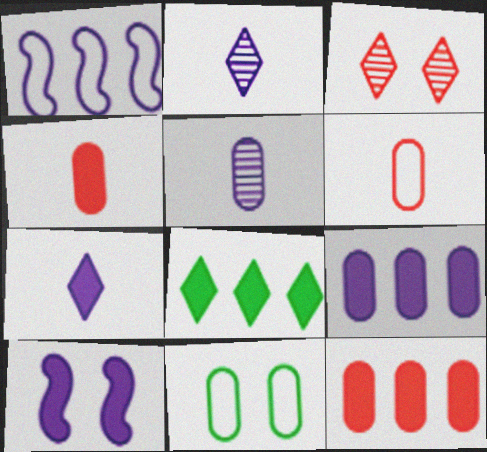[[3, 10, 11], 
[4, 8, 10], 
[5, 11, 12], 
[7, 9, 10]]